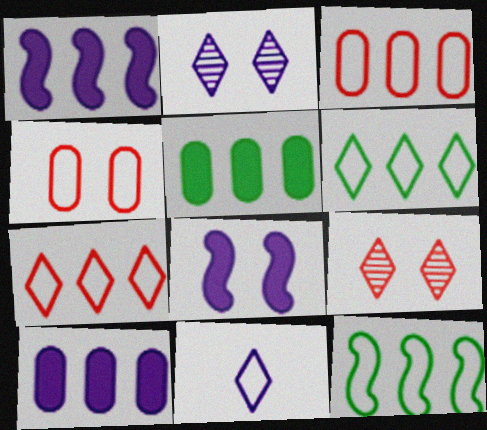[[4, 11, 12]]